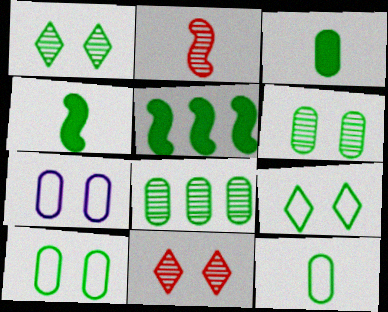[[1, 5, 12], 
[3, 8, 10], 
[4, 8, 9]]